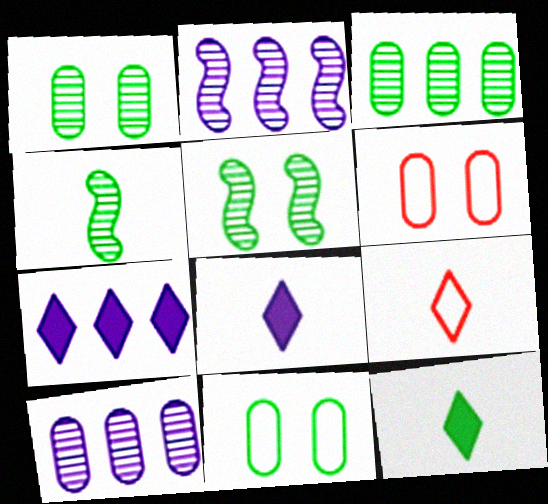[[2, 6, 12], 
[4, 6, 7]]